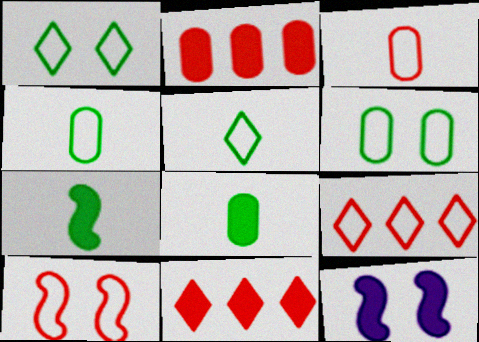[[3, 9, 10], 
[8, 11, 12]]